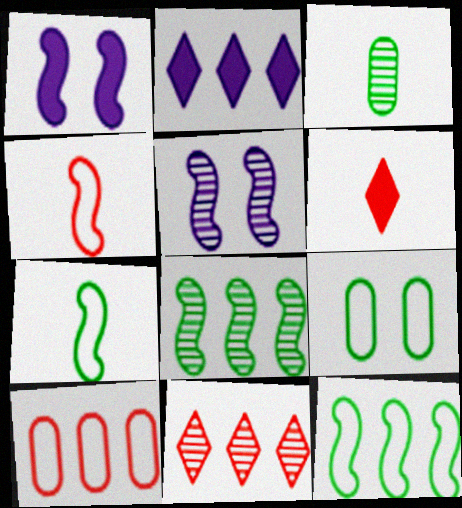[[1, 4, 8], 
[2, 8, 10], 
[3, 5, 11]]